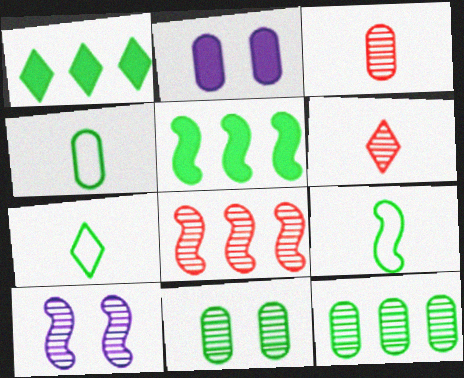[[1, 9, 11], 
[2, 7, 8], 
[4, 7, 9], 
[5, 7, 11], 
[6, 10, 12]]